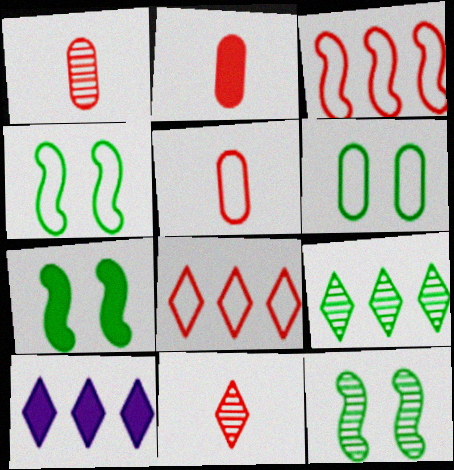[[1, 2, 5], 
[1, 4, 10], 
[2, 7, 10], 
[4, 7, 12], 
[5, 10, 12], 
[8, 9, 10]]